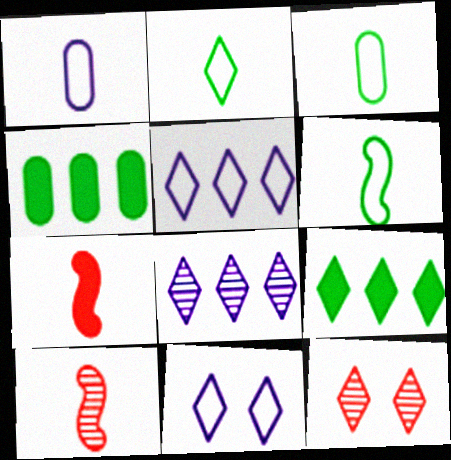[[2, 3, 6], 
[4, 10, 11]]